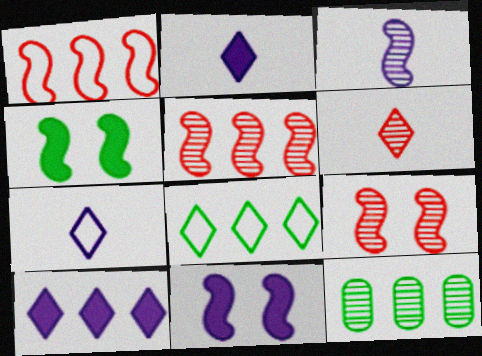[[1, 3, 4], 
[1, 10, 12]]